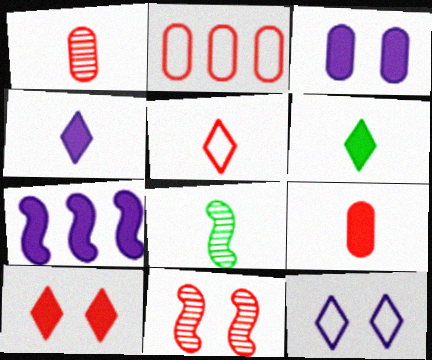[[3, 4, 7]]